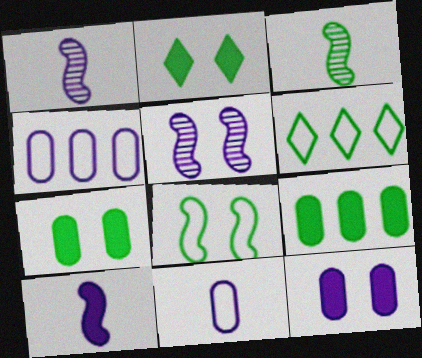[[3, 6, 7]]